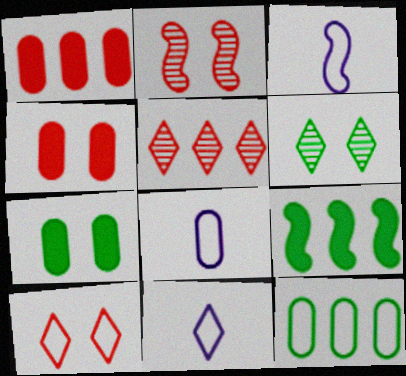[[1, 3, 6], 
[2, 3, 9], 
[2, 4, 10], 
[3, 5, 7], 
[3, 8, 11], 
[3, 10, 12]]